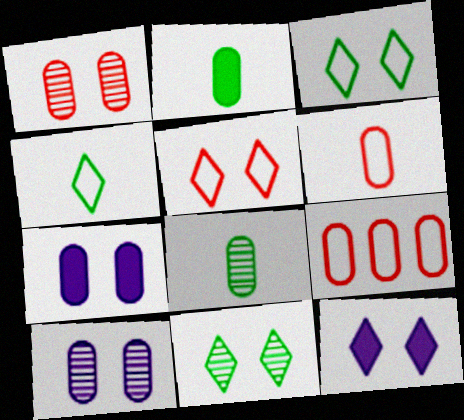[[2, 9, 10], 
[5, 11, 12], 
[7, 8, 9]]